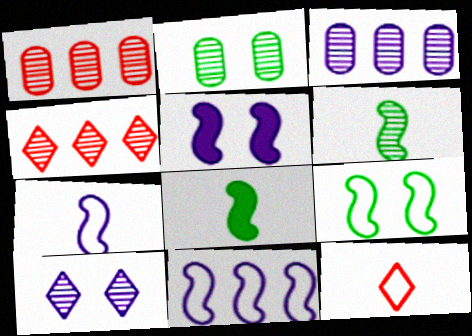[[1, 6, 10]]